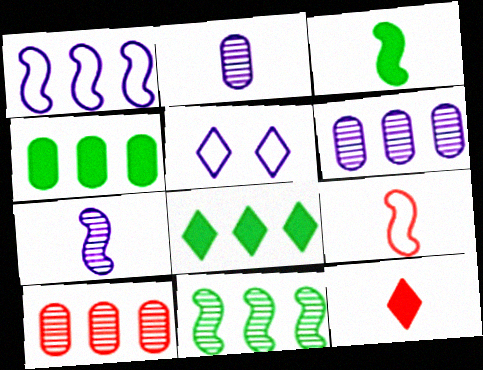[[1, 8, 10], 
[3, 5, 10], 
[3, 7, 9]]